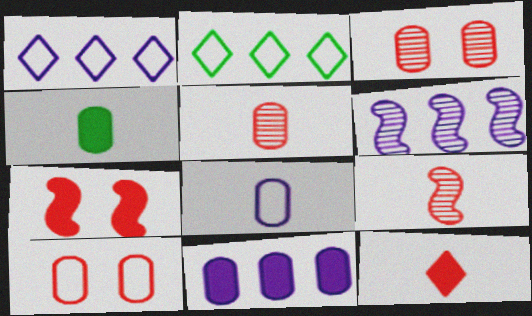[[1, 6, 11], 
[4, 5, 8]]